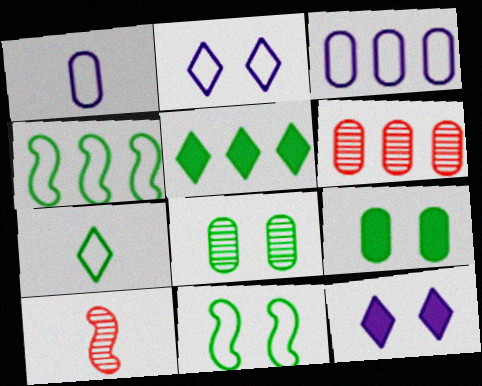[[1, 6, 9]]